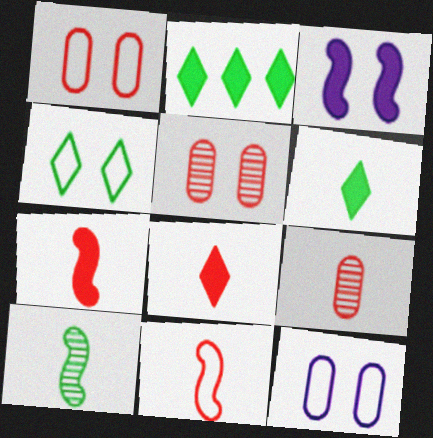[[3, 4, 5], 
[8, 9, 11]]